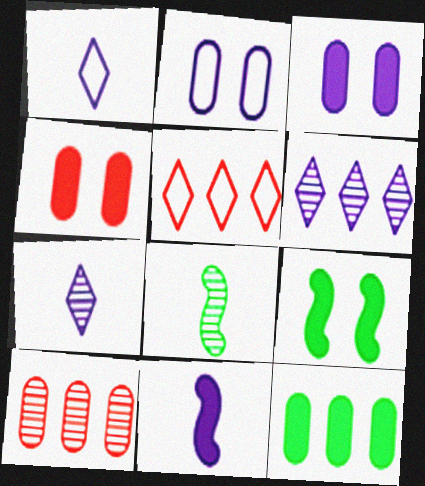[[1, 9, 10], 
[2, 6, 11], 
[3, 5, 8]]